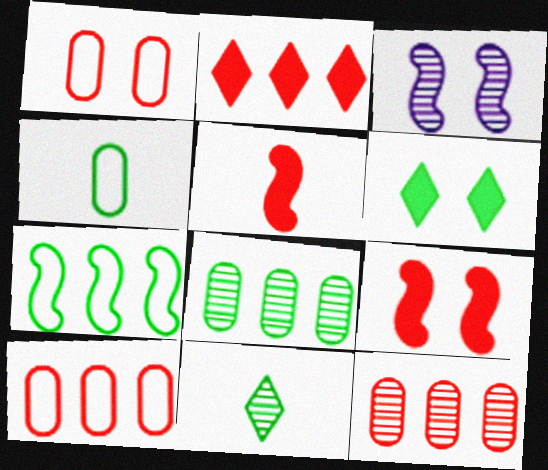[[1, 3, 6], 
[2, 3, 4], 
[3, 5, 7], 
[3, 11, 12]]